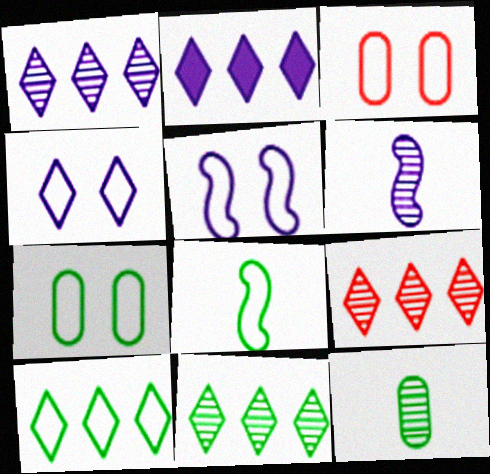[[1, 9, 11], 
[2, 9, 10], 
[7, 8, 10]]